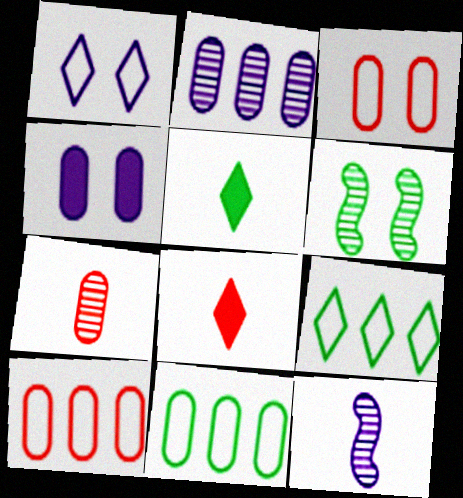[[4, 7, 11], 
[5, 6, 11]]